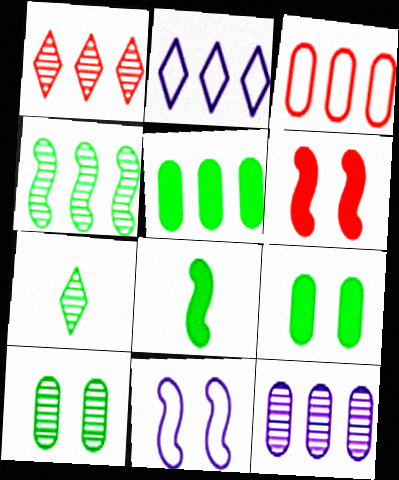[[1, 4, 12], 
[3, 5, 12], 
[4, 7, 10]]